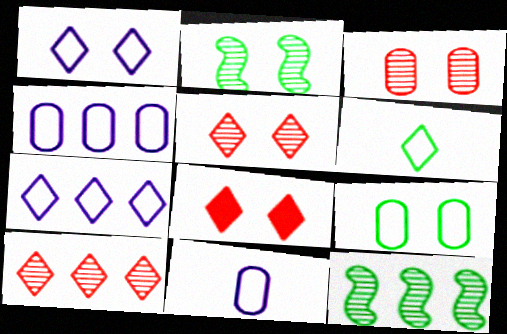[[8, 11, 12]]